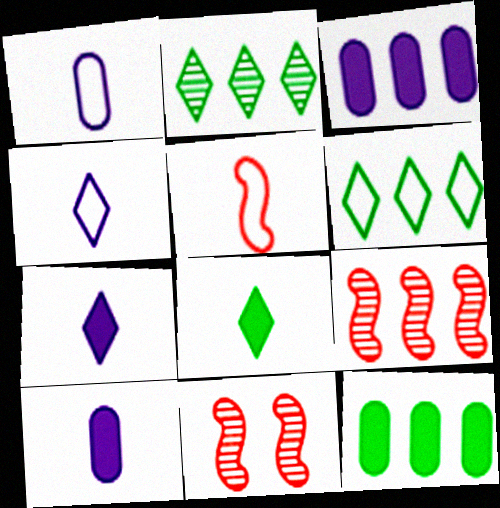[[3, 6, 9], 
[4, 11, 12], 
[6, 10, 11]]